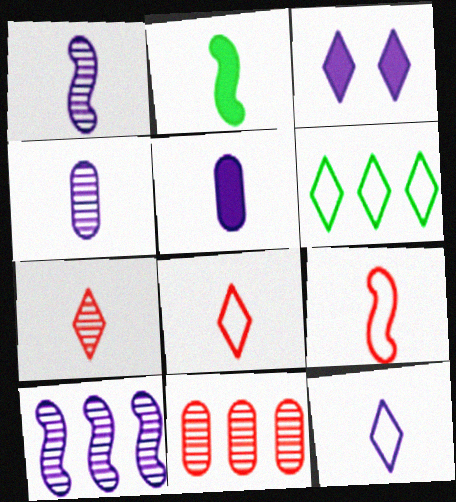[[1, 2, 9], 
[1, 5, 12], 
[2, 4, 8], 
[3, 6, 7]]